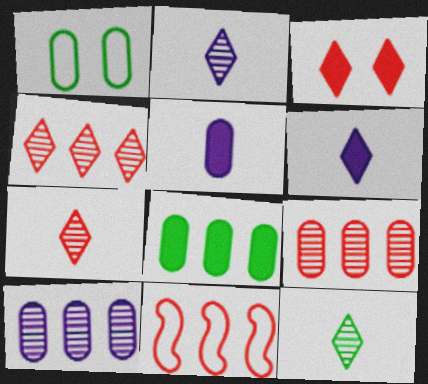[[1, 5, 9], 
[2, 7, 12]]